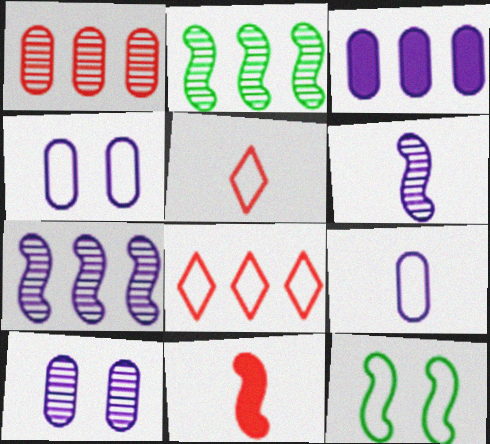[[2, 3, 8], 
[3, 9, 10], 
[7, 11, 12], 
[8, 9, 12]]